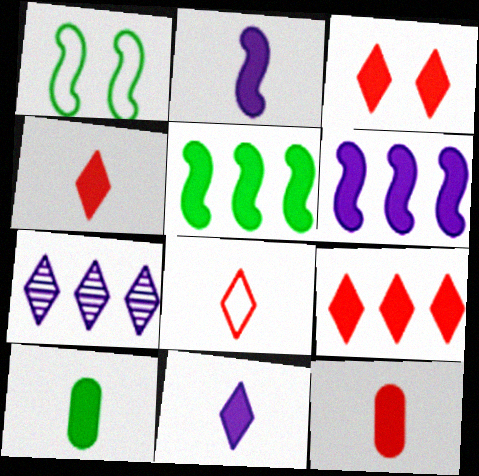[[1, 7, 12], 
[2, 4, 10], 
[3, 4, 9], 
[3, 6, 10]]